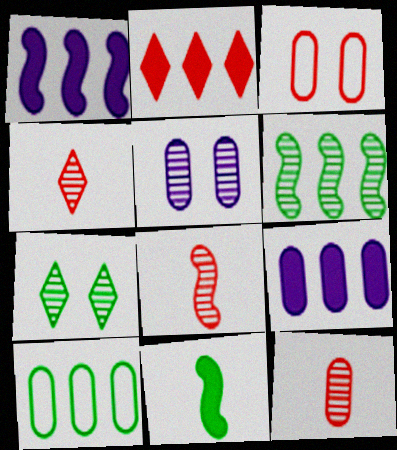[[2, 3, 8], 
[4, 5, 6], 
[4, 8, 12], 
[7, 10, 11]]